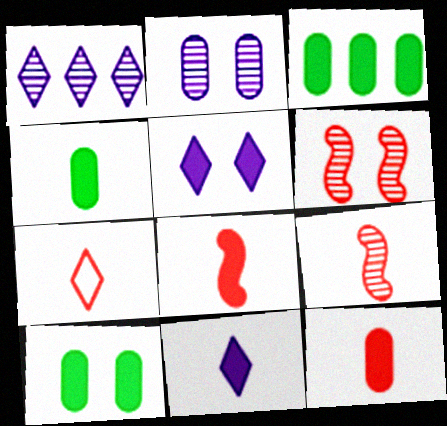[[3, 4, 10], 
[3, 5, 8], 
[4, 8, 11], 
[7, 9, 12]]